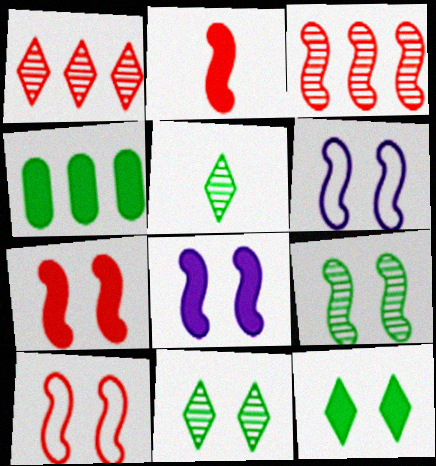[[2, 3, 10], 
[6, 7, 9], 
[8, 9, 10]]